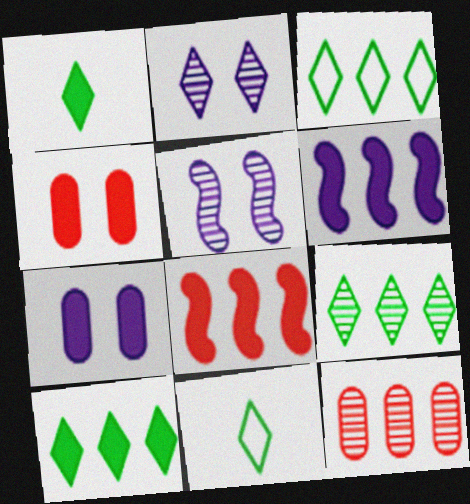[[1, 4, 6], 
[1, 7, 8], 
[3, 6, 12], 
[3, 9, 10]]